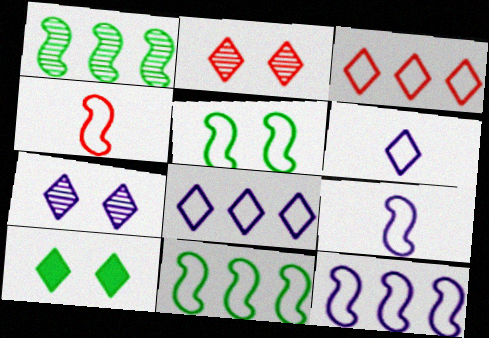[[4, 5, 12]]